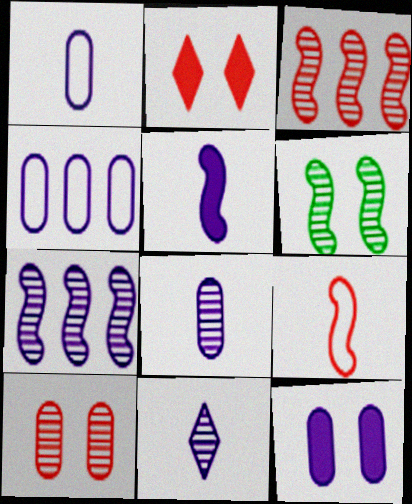[[1, 5, 11], 
[4, 8, 12]]